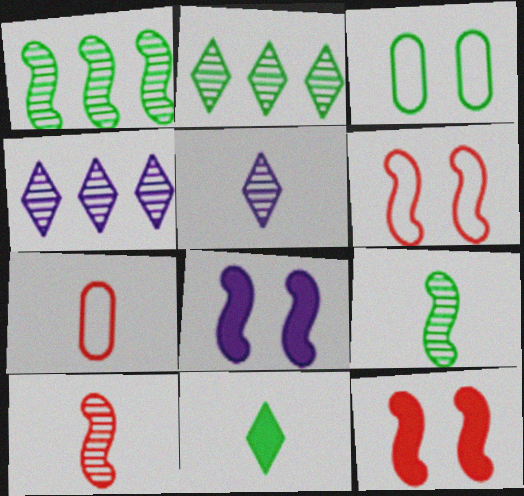[[1, 3, 11], 
[2, 7, 8]]